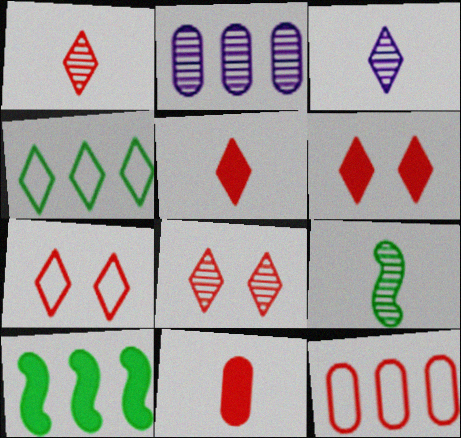[[2, 8, 9], 
[3, 4, 6], 
[6, 7, 8]]